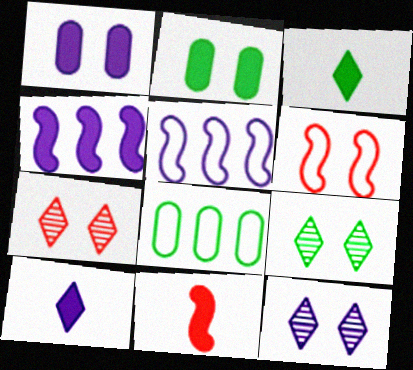[[1, 4, 10], 
[1, 6, 9], 
[2, 6, 12], 
[7, 9, 12], 
[8, 11, 12]]